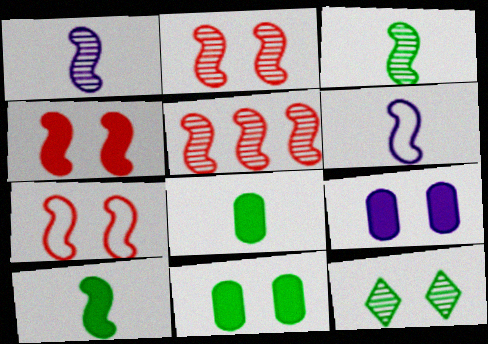[[2, 4, 7], 
[7, 9, 12]]